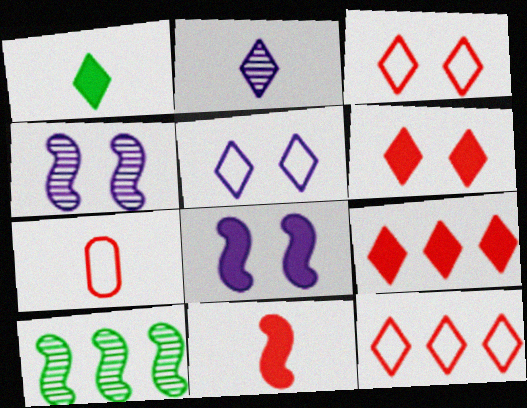[]